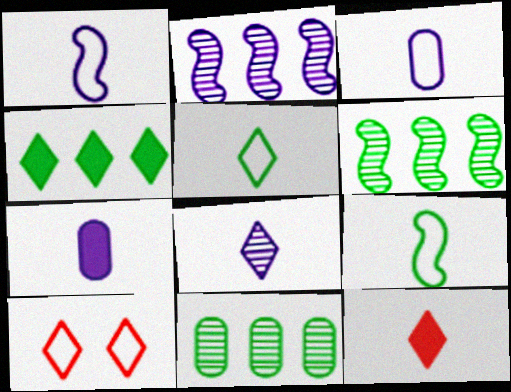[[1, 7, 8], 
[4, 8, 10], 
[5, 8, 12], 
[6, 7, 10]]